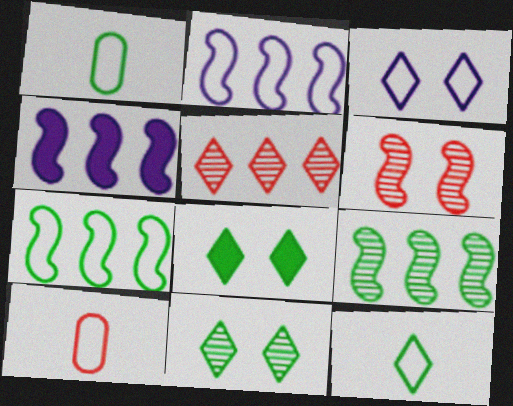[[1, 8, 9], 
[3, 7, 10], 
[4, 10, 11]]